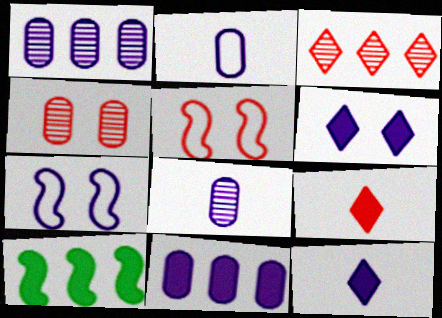[[1, 7, 12]]